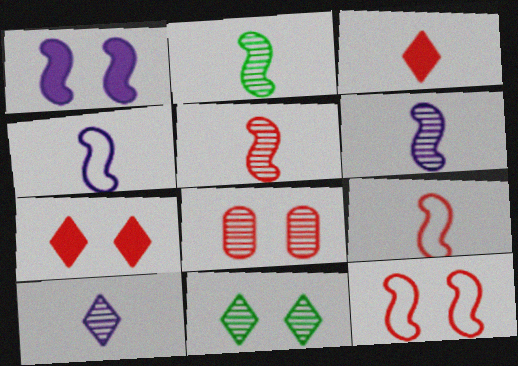[[2, 5, 6], 
[7, 8, 12]]